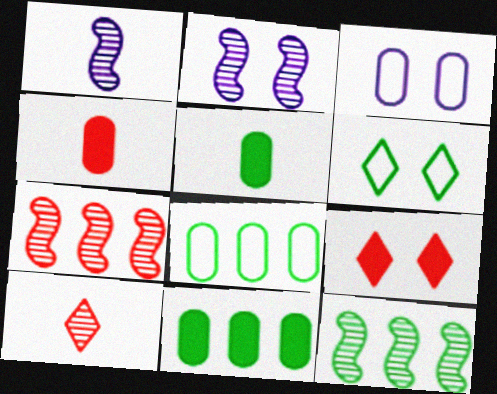[[1, 8, 9], 
[5, 6, 12]]